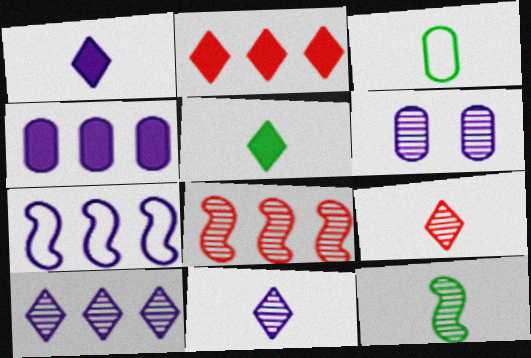[[1, 6, 7], 
[3, 5, 12], 
[4, 7, 10]]